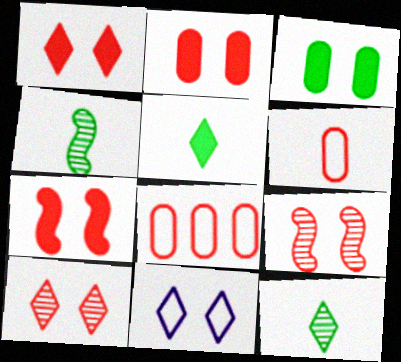[[1, 2, 7], 
[3, 9, 11]]